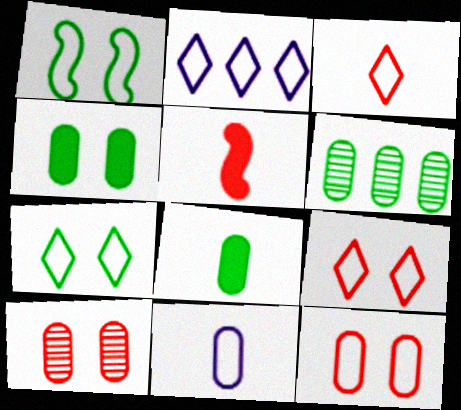[[2, 3, 7]]